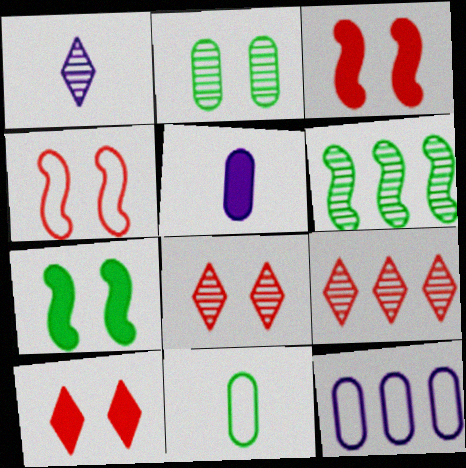[]